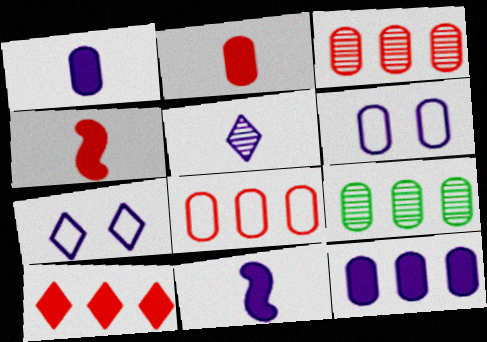[[2, 6, 9], 
[4, 7, 9], 
[8, 9, 12]]